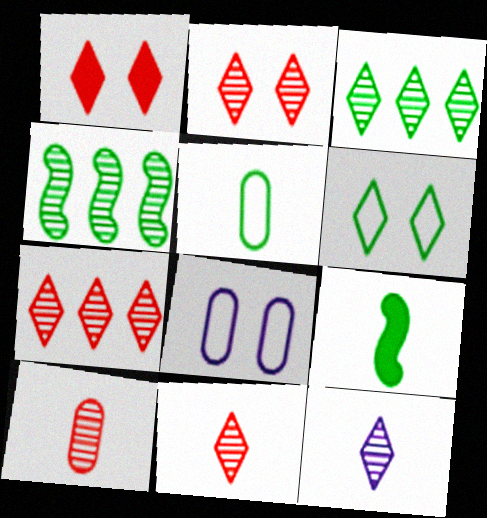[[2, 3, 12], 
[2, 7, 11], 
[7, 8, 9]]